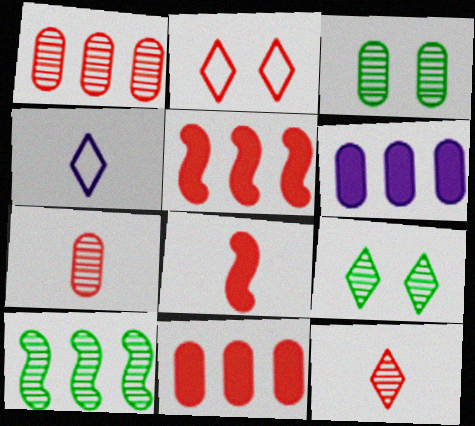[[1, 2, 8], 
[2, 5, 7], 
[3, 4, 5]]